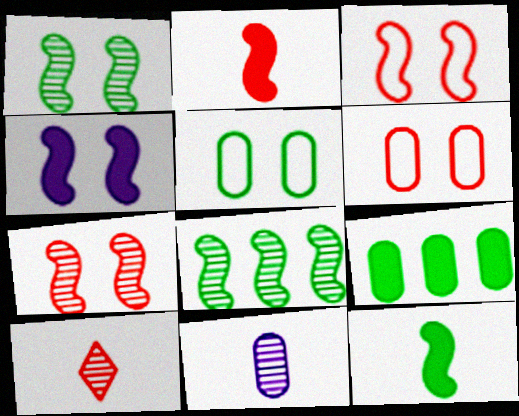[[1, 3, 4], 
[6, 9, 11]]